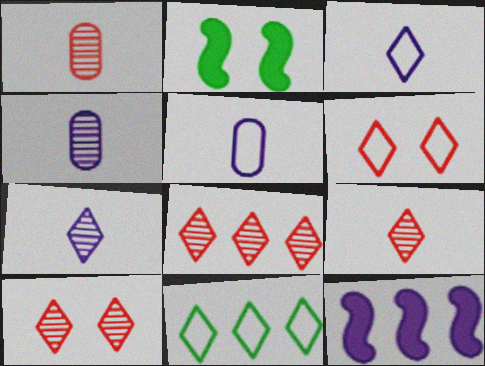[[2, 5, 8], 
[3, 6, 11], 
[8, 9, 10]]